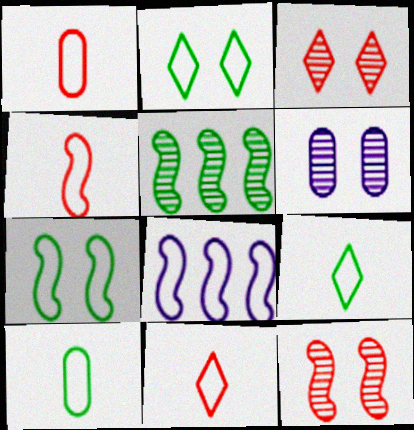[[1, 2, 8], 
[1, 4, 11], 
[4, 7, 8]]